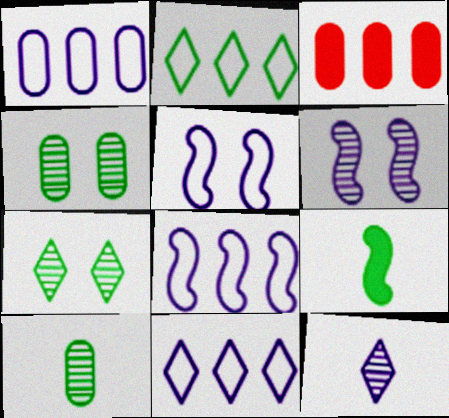[[1, 8, 11], 
[2, 4, 9]]